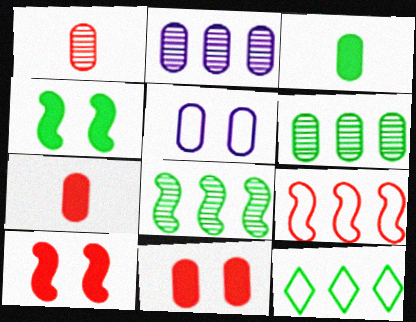[[5, 6, 7]]